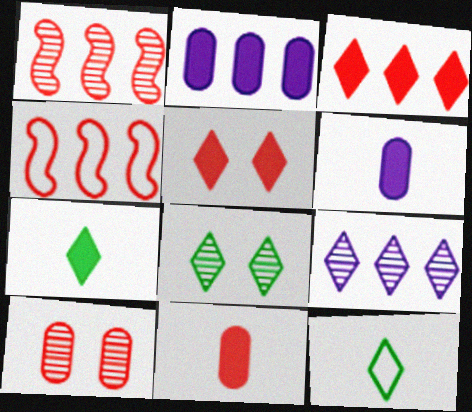[[4, 6, 8], 
[5, 9, 12]]